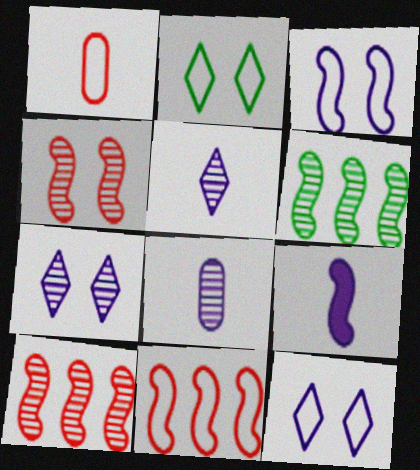[]